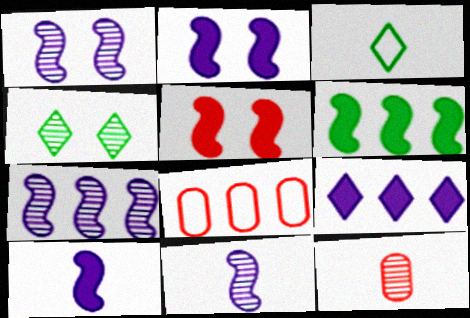[[1, 7, 11], 
[3, 10, 12], 
[4, 7, 12], 
[4, 8, 10], 
[5, 6, 10]]